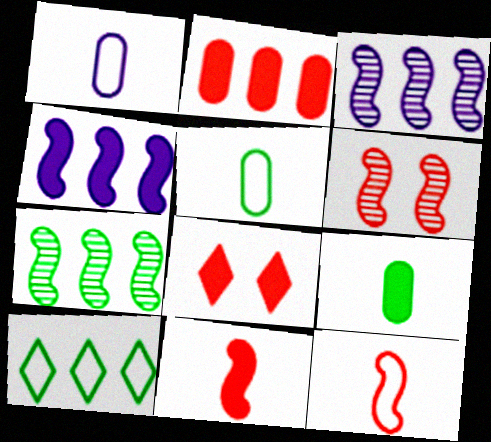[[1, 7, 8], 
[2, 3, 10], 
[2, 8, 11], 
[3, 5, 8], 
[4, 8, 9]]